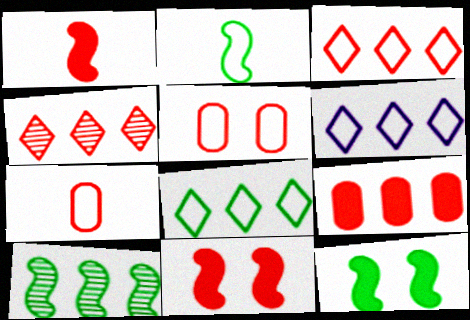[[1, 4, 5], 
[2, 5, 6], 
[2, 10, 12], 
[3, 6, 8], 
[4, 7, 11], 
[6, 9, 10]]